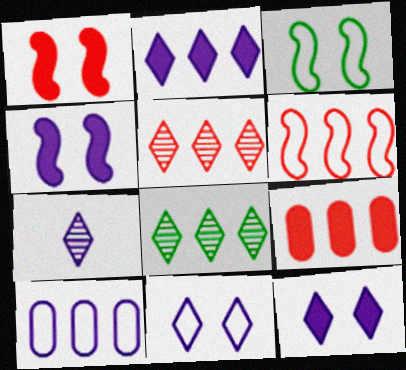[[2, 7, 11], 
[3, 7, 9], 
[4, 7, 10], 
[5, 6, 9]]